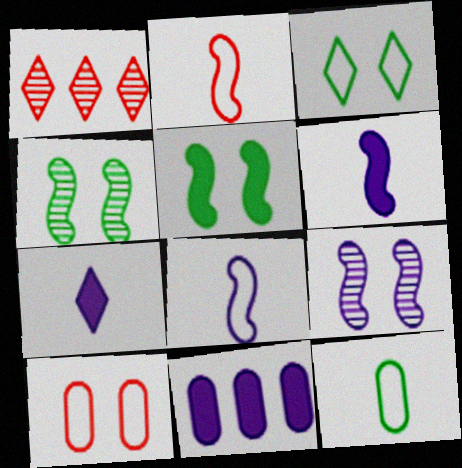[[1, 3, 7]]